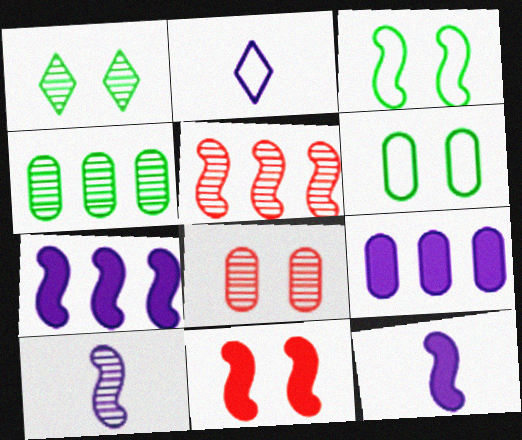[[2, 4, 11], 
[3, 5, 12]]